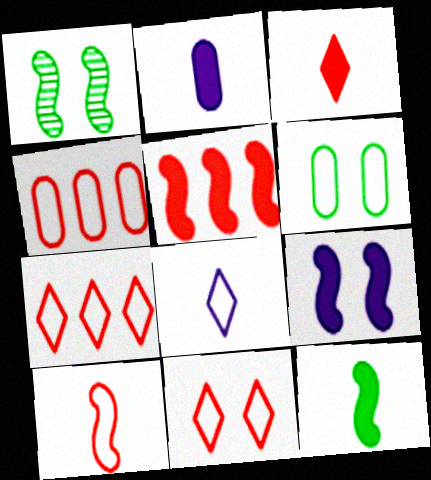[[1, 2, 7], 
[2, 3, 12], 
[4, 10, 11], 
[5, 9, 12]]